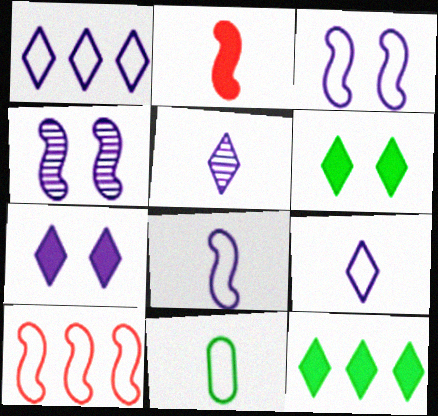[[1, 5, 7], 
[2, 5, 11]]